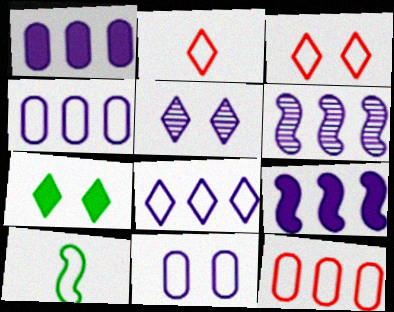[[1, 6, 8], 
[3, 4, 10], 
[3, 5, 7]]